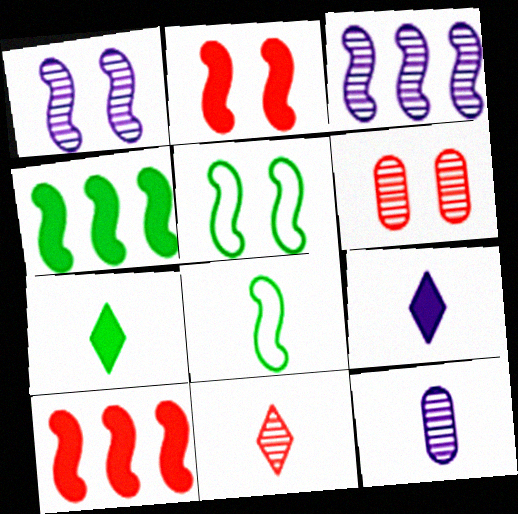[[1, 2, 5], 
[1, 8, 10], 
[2, 3, 8]]